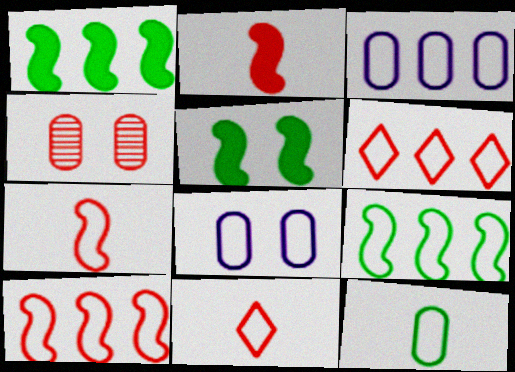[[2, 4, 6], 
[3, 6, 9], 
[8, 9, 11]]